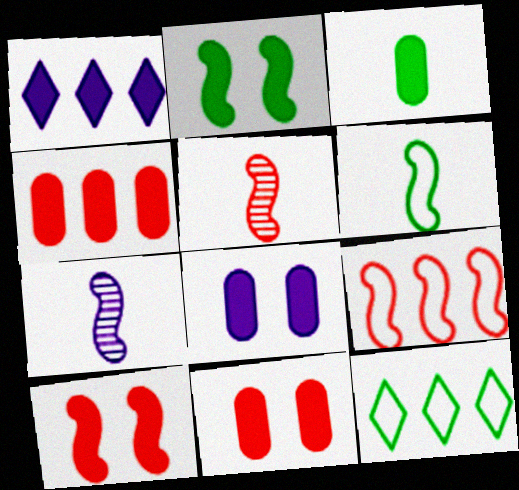[[1, 3, 10], 
[2, 7, 9], 
[3, 4, 8], 
[5, 8, 12], 
[5, 9, 10], 
[7, 11, 12]]